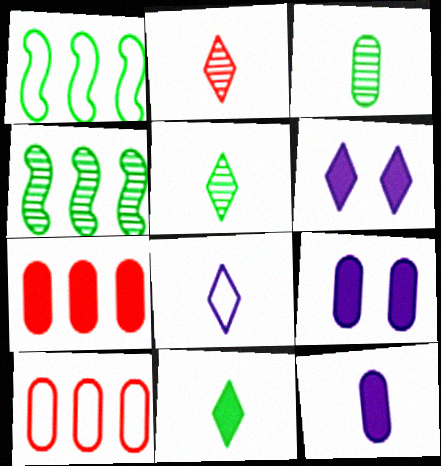[[1, 2, 9], 
[2, 8, 11], 
[3, 9, 10]]